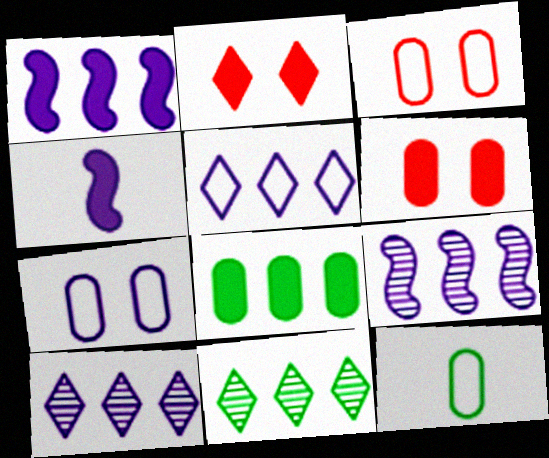[[2, 4, 8], 
[2, 9, 12], 
[3, 4, 11], 
[4, 7, 10]]